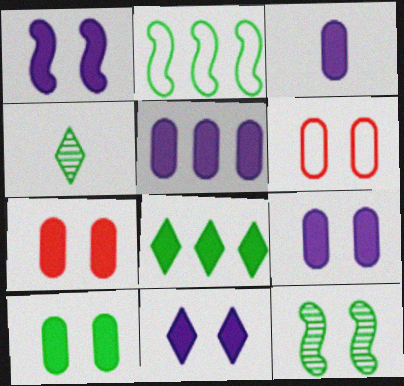[[1, 9, 11], 
[2, 4, 10], 
[3, 5, 9], 
[6, 11, 12], 
[7, 9, 10]]